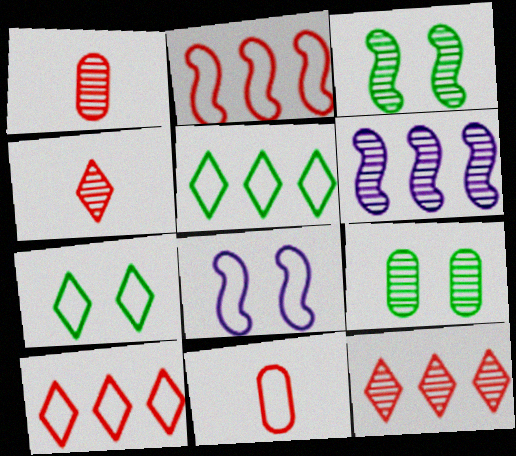[[4, 6, 9], 
[5, 8, 11]]